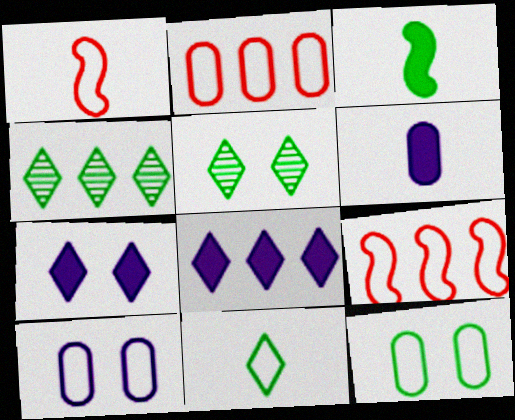[[3, 4, 12], 
[5, 6, 9], 
[9, 10, 11]]